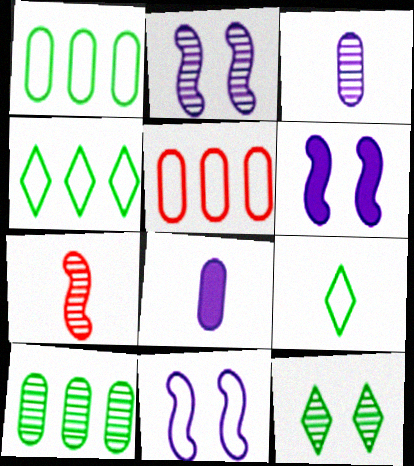[[2, 6, 11], 
[5, 9, 11], 
[7, 8, 9]]